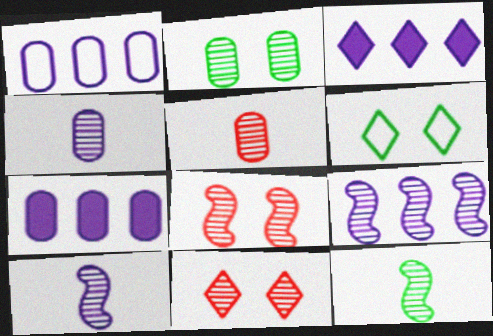[[1, 3, 9], 
[8, 9, 12]]